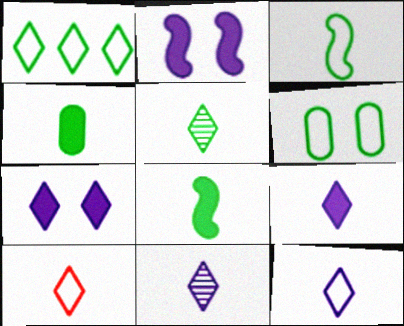[[1, 3, 6], 
[3, 4, 5], 
[5, 9, 10], 
[9, 11, 12]]